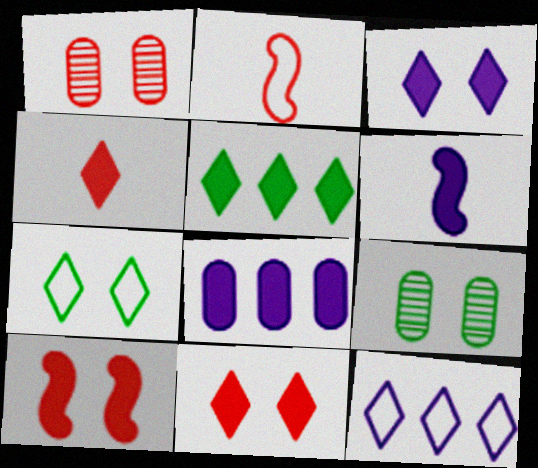[[3, 4, 5], 
[3, 6, 8]]